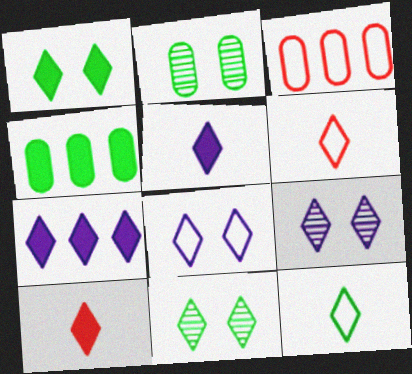[[1, 7, 10], 
[6, 7, 11]]